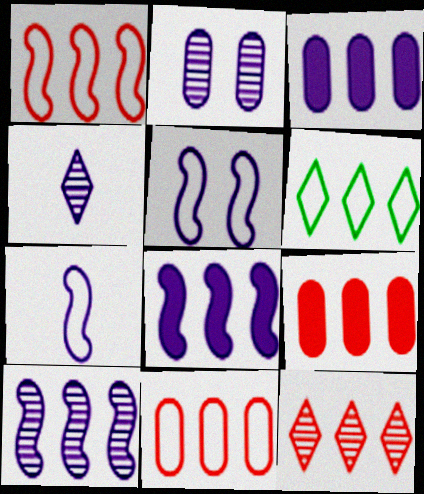[[1, 9, 12], 
[2, 4, 10], 
[3, 4, 5], 
[6, 9, 10]]